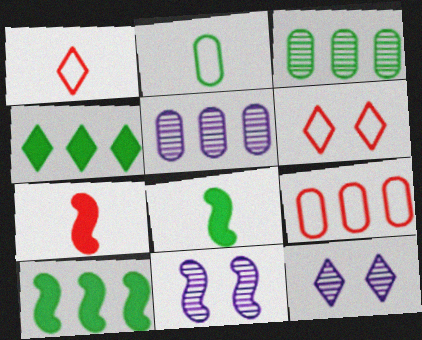[[1, 4, 12], 
[5, 6, 8], 
[8, 9, 12]]